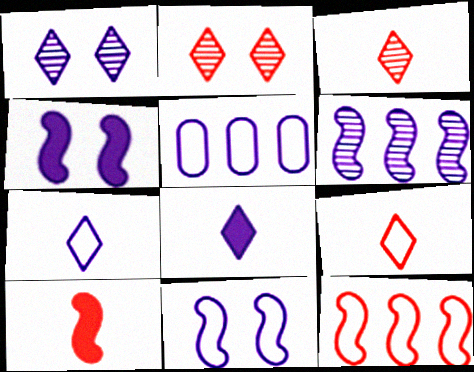[[5, 7, 11]]